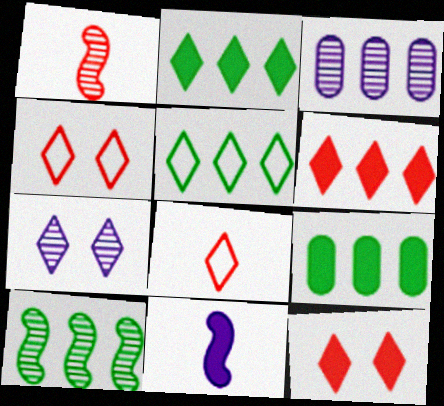[[2, 7, 8], 
[5, 9, 10], 
[9, 11, 12]]